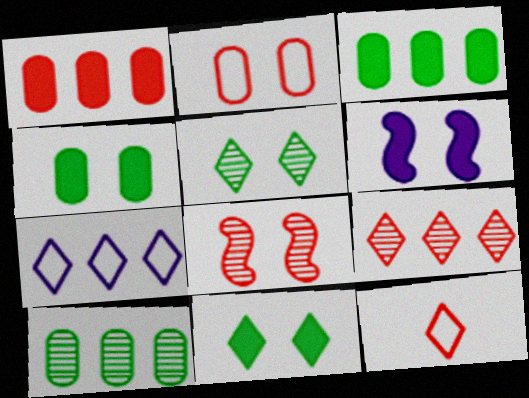[[1, 8, 12], 
[2, 5, 6], 
[6, 10, 12]]